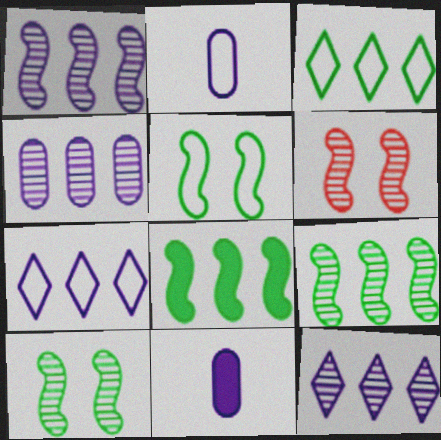[[1, 4, 12], 
[3, 6, 11]]